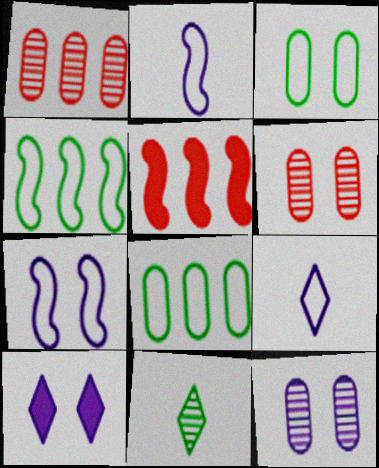[[7, 10, 12]]